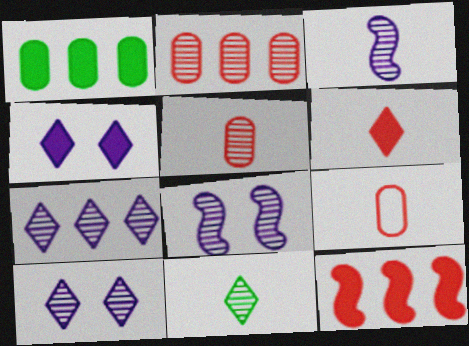[[2, 8, 11], 
[3, 5, 11]]